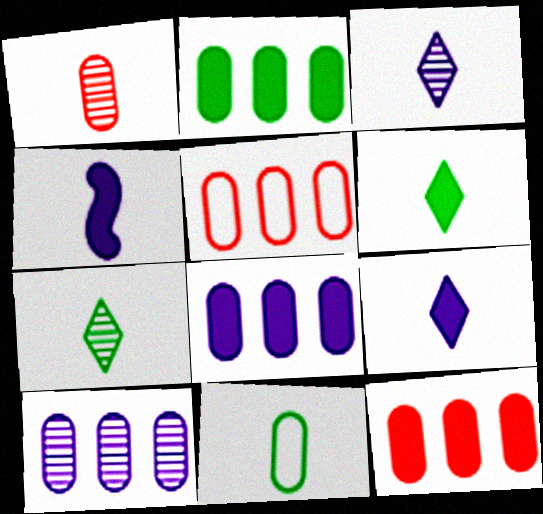[[2, 5, 10], 
[2, 8, 12]]